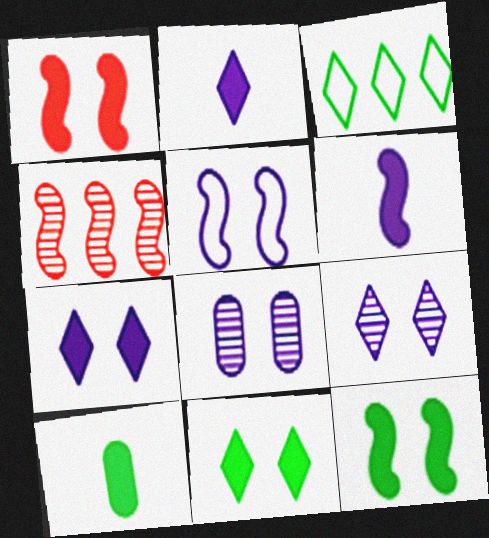[[5, 7, 8]]